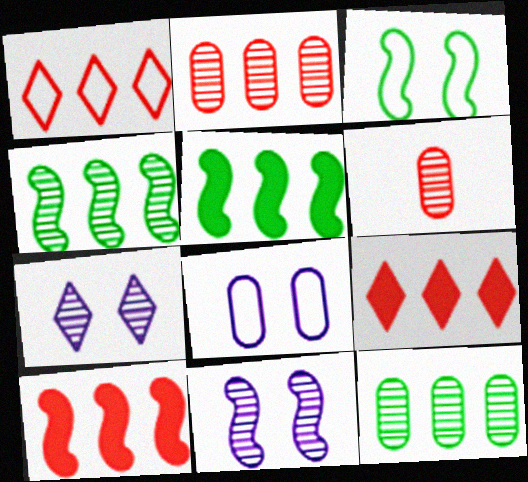[[1, 2, 10], 
[4, 6, 7]]